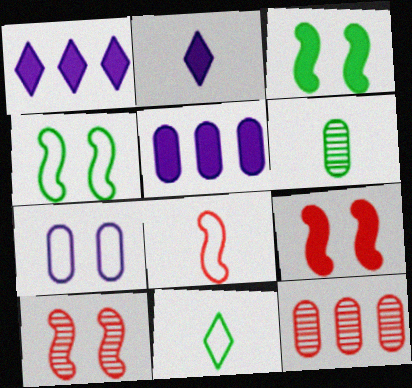[[2, 4, 12], 
[2, 6, 8], 
[5, 10, 11]]